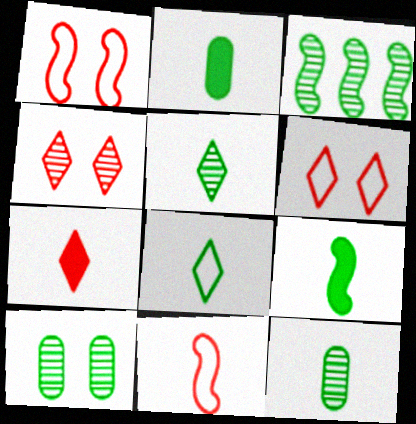[[3, 5, 10], 
[8, 9, 12]]